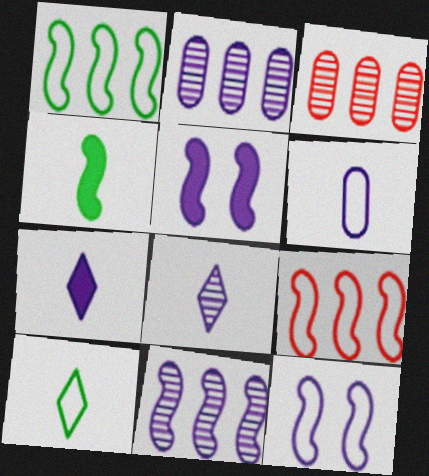[[2, 7, 12], 
[3, 5, 10]]